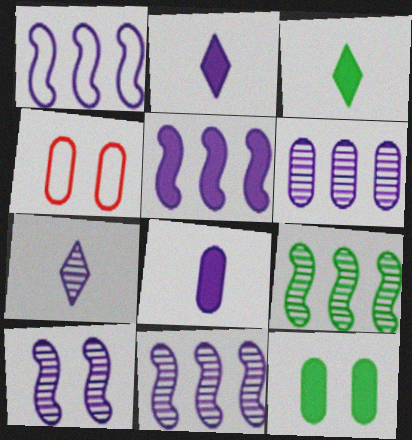[[1, 5, 11], 
[2, 4, 9], 
[3, 4, 11], 
[6, 7, 10]]